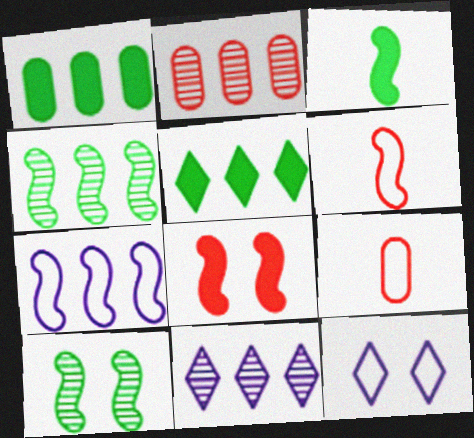[[2, 3, 12], 
[2, 4, 11], 
[2, 5, 7]]